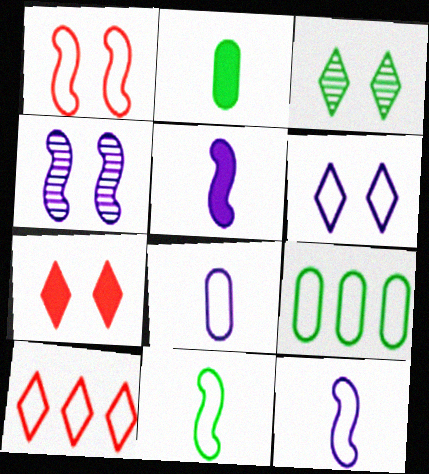[[2, 4, 10], 
[3, 6, 7]]